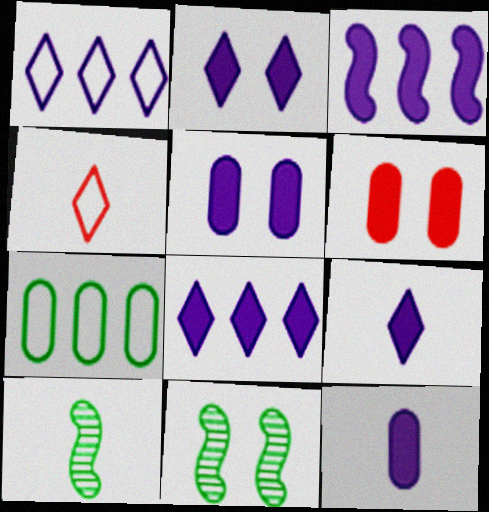[[1, 6, 10], 
[2, 3, 12], 
[2, 8, 9], 
[3, 5, 9], 
[4, 10, 12]]